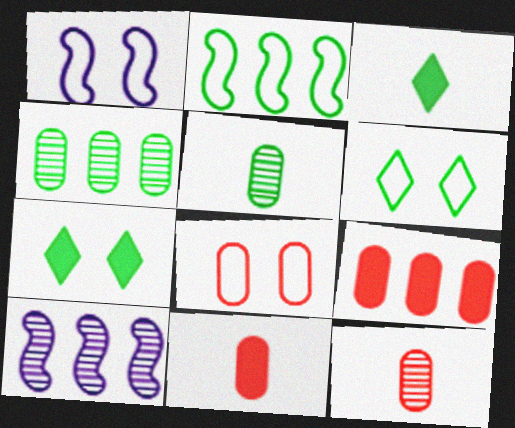[[1, 6, 8], 
[2, 5, 7], 
[3, 8, 10], 
[6, 10, 11], 
[8, 9, 12]]